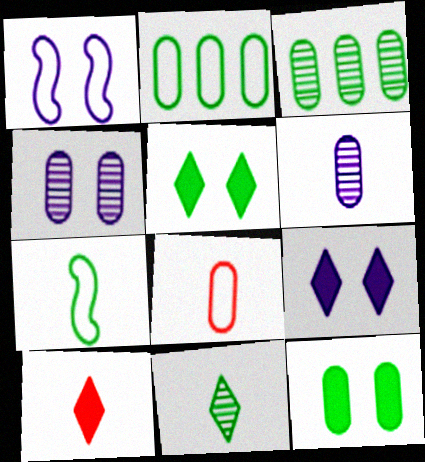[[1, 3, 10], 
[1, 4, 9], 
[3, 5, 7], 
[6, 7, 10]]